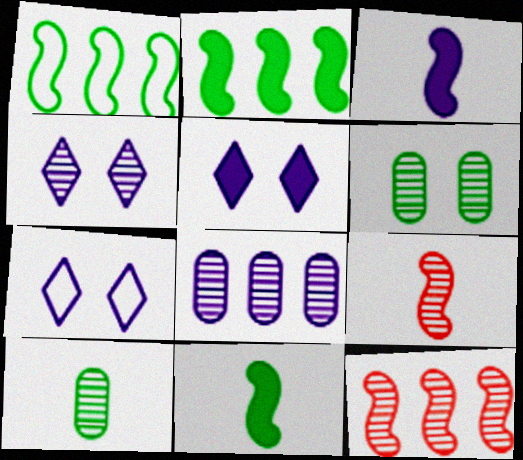[[3, 7, 8], 
[4, 5, 7], 
[4, 10, 12]]